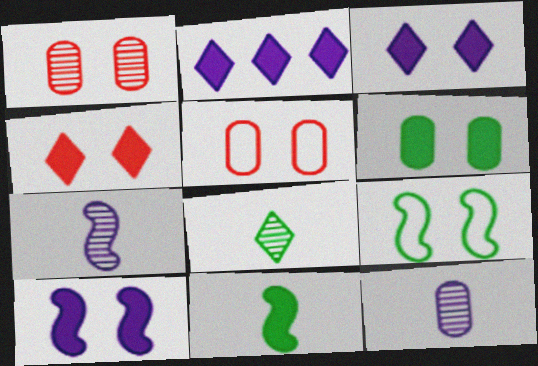[[1, 3, 9], 
[4, 6, 10]]